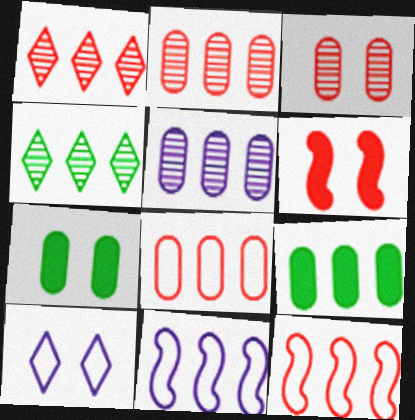[[1, 9, 11], 
[5, 8, 9]]